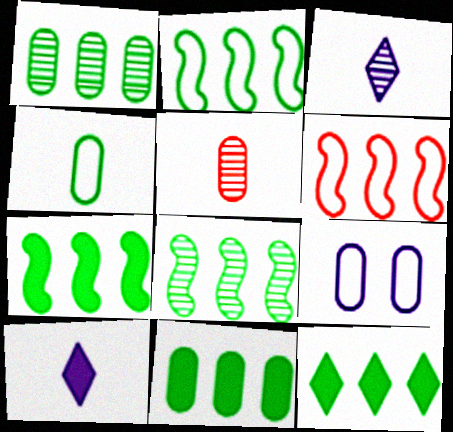[[1, 2, 12], 
[2, 7, 8], 
[5, 9, 11], 
[7, 11, 12]]